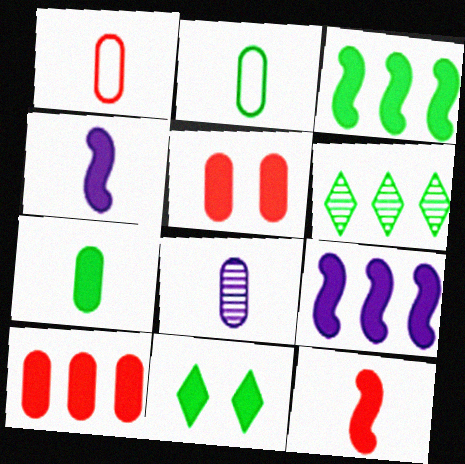[[1, 7, 8], 
[3, 7, 11], 
[4, 10, 11]]